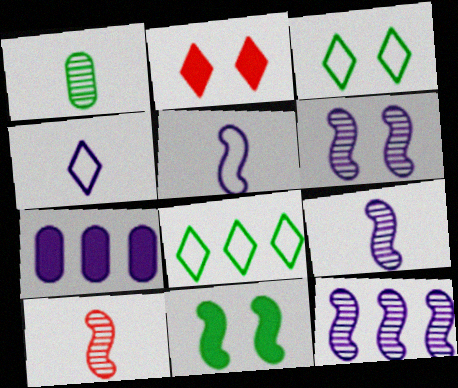[[1, 8, 11], 
[3, 7, 10], 
[4, 6, 7], 
[6, 9, 12]]